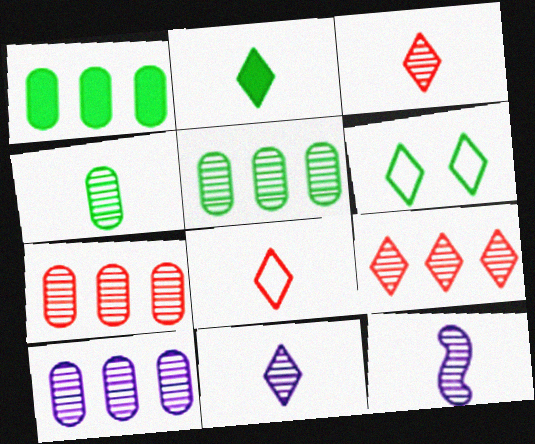[[2, 8, 11], 
[3, 4, 12], 
[5, 7, 10]]